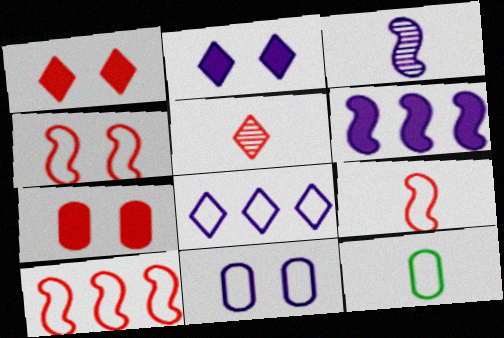[[4, 8, 12], 
[4, 9, 10], 
[5, 7, 10]]